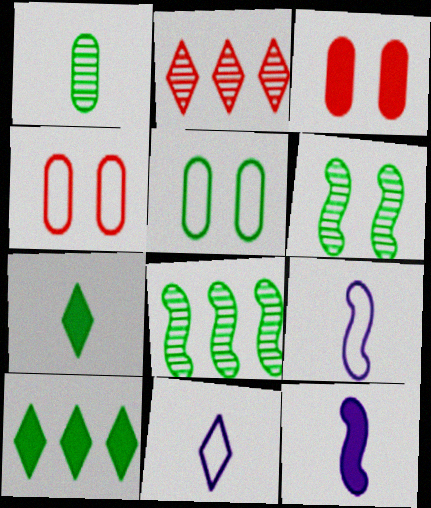[[2, 5, 12], 
[3, 8, 11], 
[3, 10, 12], 
[5, 7, 8]]